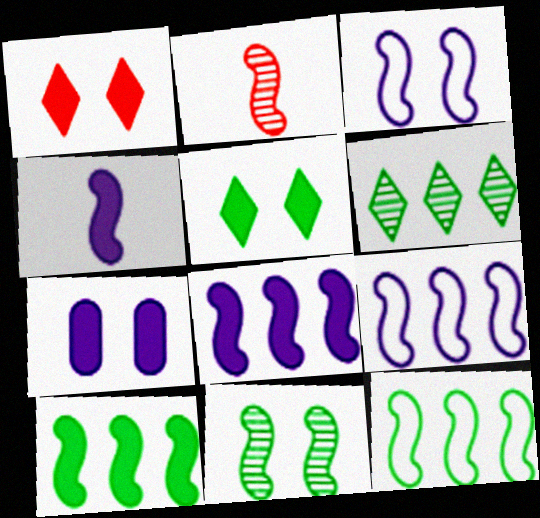[[2, 3, 10]]